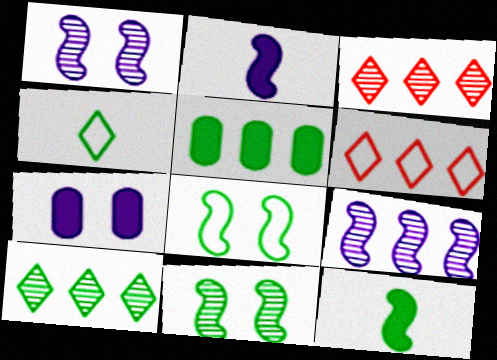[[4, 5, 11], 
[5, 6, 9]]